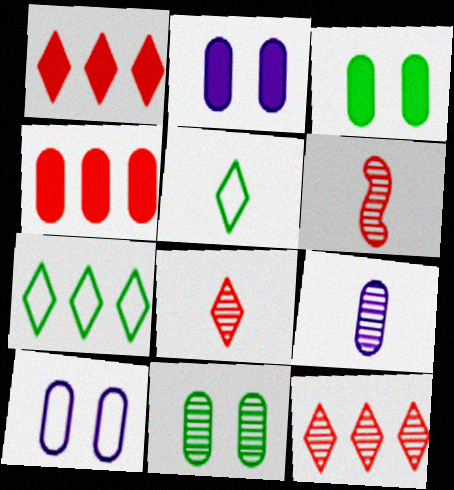[[2, 6, 7]]